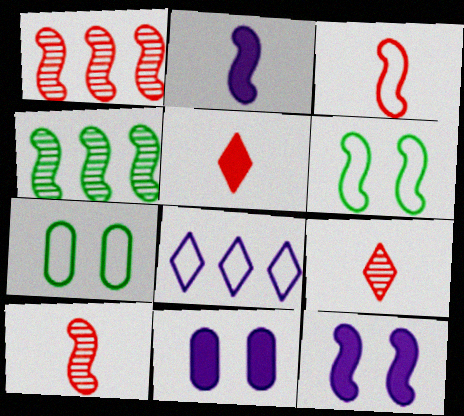[[1, 2, 6], 
[3, 4, 12], 
[3, 7, 8]]